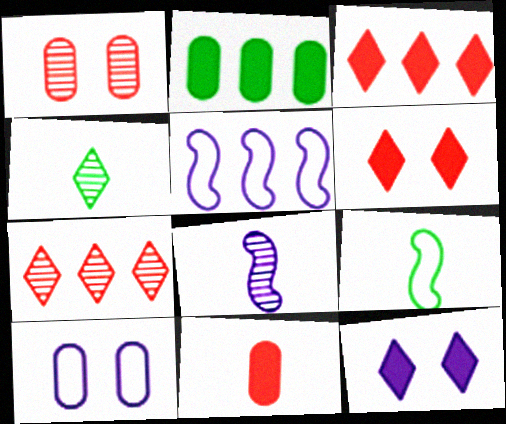[[2, 5, 7]]